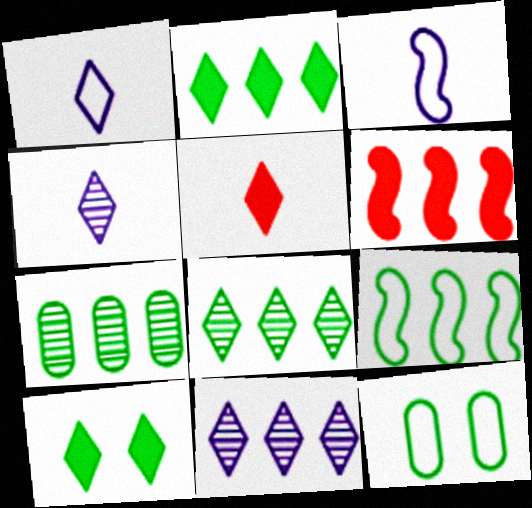[[2, 7, 9], 
[4, 6, 12]]